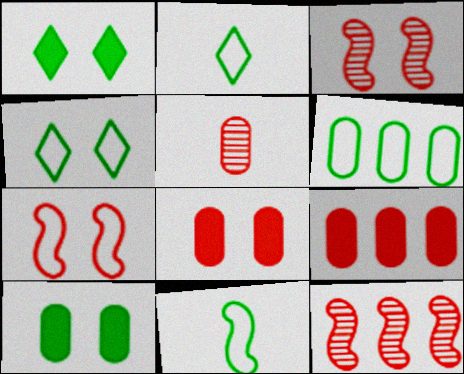[[4, 6, 11]]